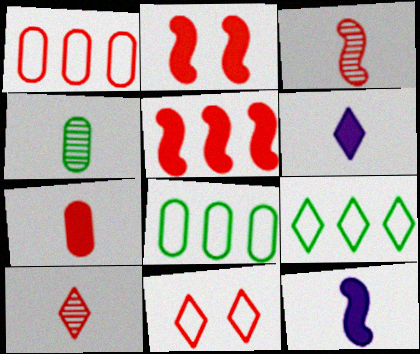[[1, 2, 10]]